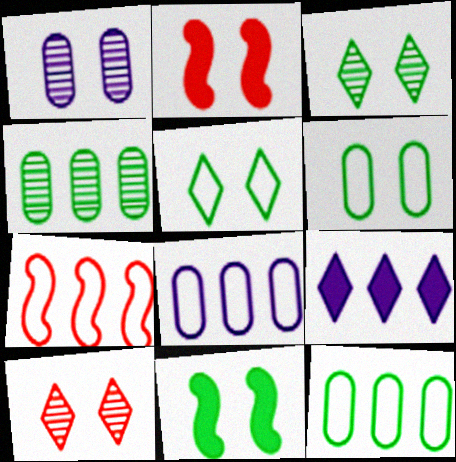[[1, 2, 5], 
[3, 6, 11], 
[4, 7, 9]]